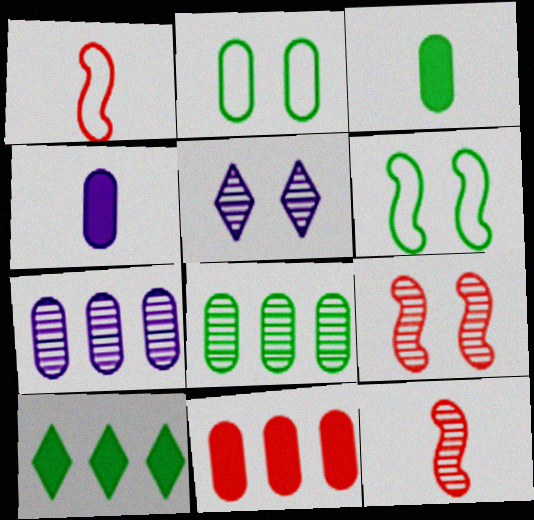[[2, 3, 8], 
[5, 8, 12]]